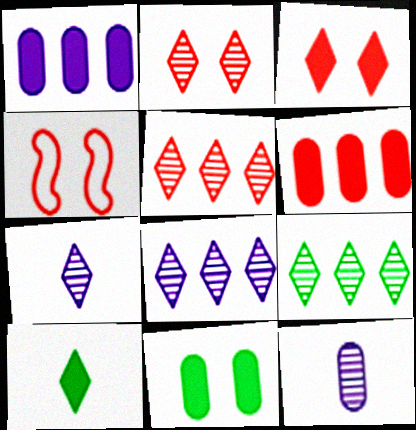[[2, 7, 9], 
[5, 8, 9]]